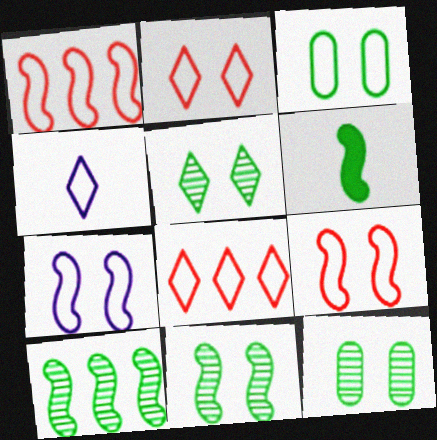[[1, 3, 4], 
[2, 3, 7], 
[5, 11, 12]]